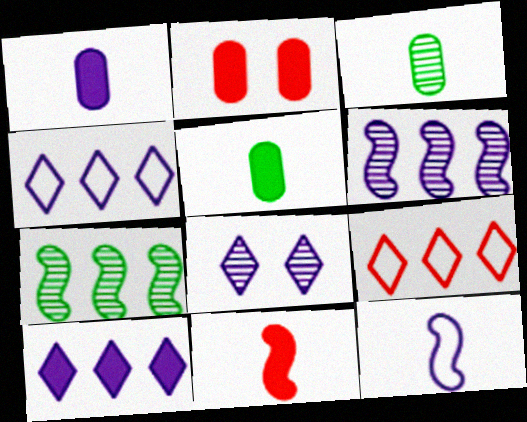[]